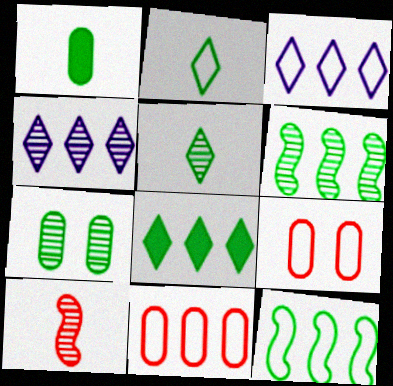[[3, 11, 12], 
[4, 7, 10], 
[5, 6, 7]]